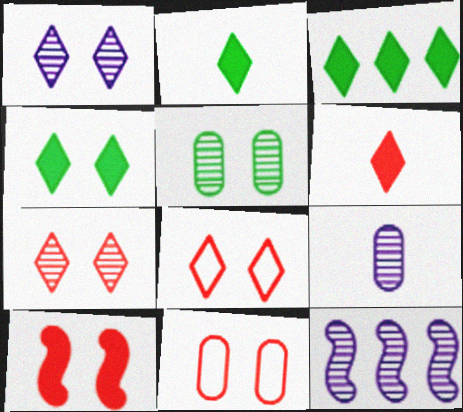[[1, 4, 8], 
[1, 9, 12], 
[2, 3, 4], 
[2, 11, 12], 
[7, 10, 11]]